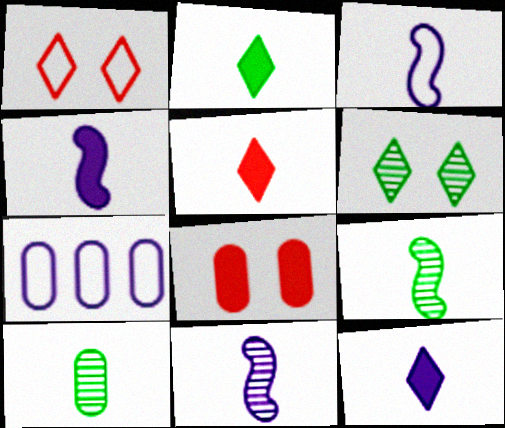[[2, 5, 12], 
[3, 4, 11], 
[3, 5, 10], 
[7, 8, 10]]